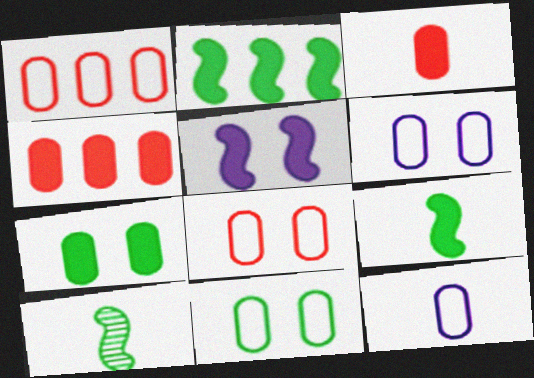[[1, 11, 12], 
[6, 8, 11]]